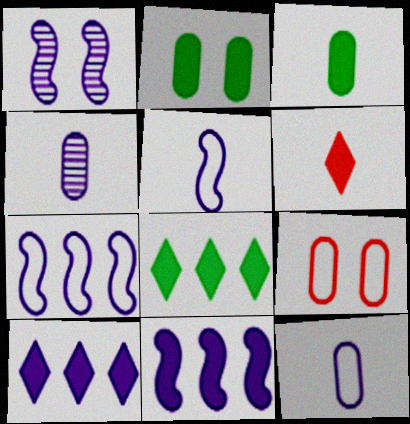[[1, 5, 11], 
[1, 10, 12], 
[2, 6, 11]]